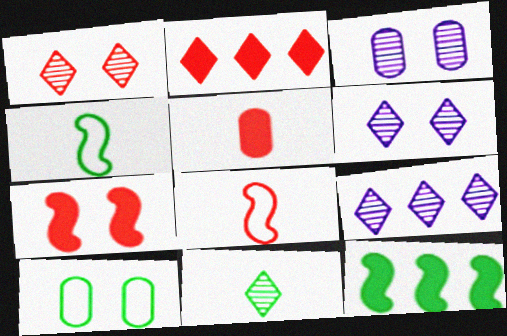[[1, 9, 11], 
[2, 3, 4], 
[2, 5, 7], 
[6, 7, 10], 
[10, 11, 12]]